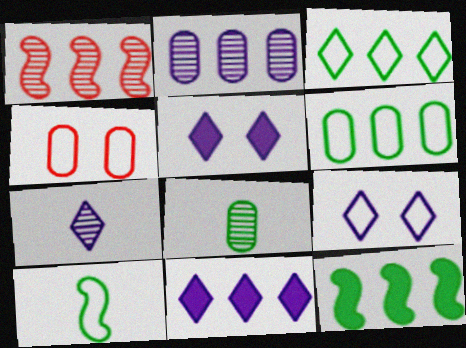[[1, 6, 11], 
[4, 7, 12], 
[7, 9, 11]]